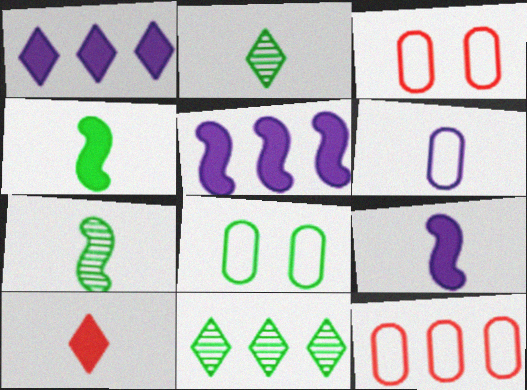[[1, 3, 7], 
[2, 3, 5], 
[3, 9, 11], 
[4, 8, 11], 
[5, 11, 12], 
[6, 7, 10], 
[6, 8, 12]]